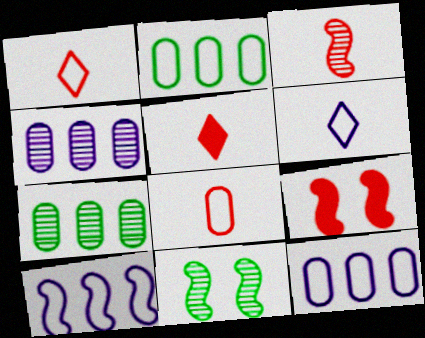[[3, 5, 8], 
[5, 11, 12], 
[6, 7, 9]]